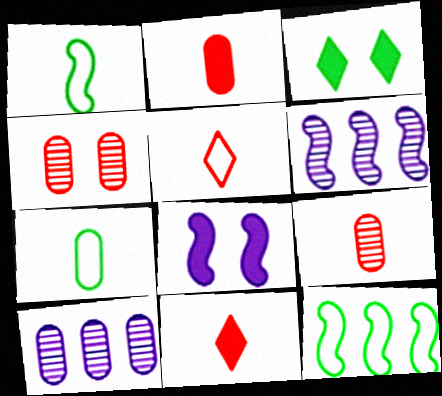[]